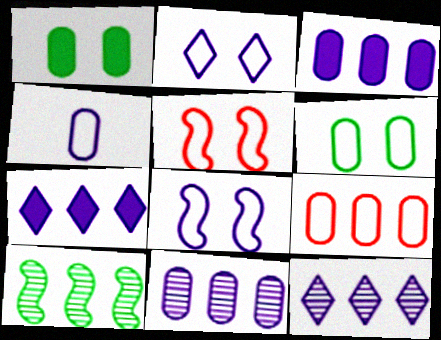[[2, 5, 6], 
[4, 6, 9], 
[7, 9, 10]]